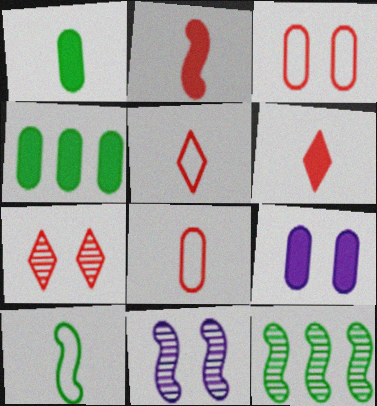[[4, 5, 11], 
[5, 9, 12]]